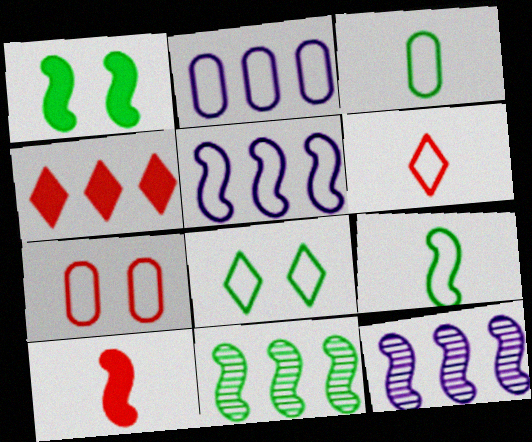[[1, 9, 11], 
[2, 3, 7], 
[2, 4, 11]]